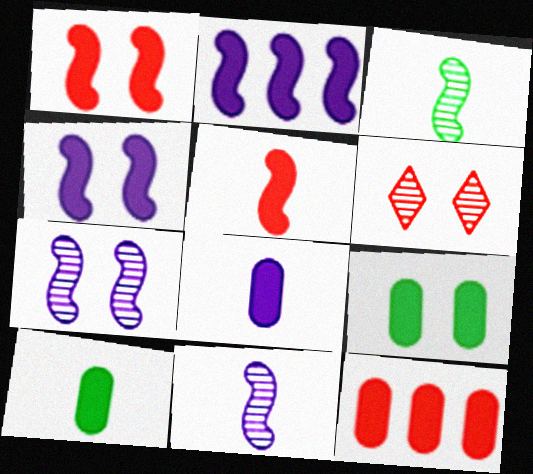[[8, 9, 12]]